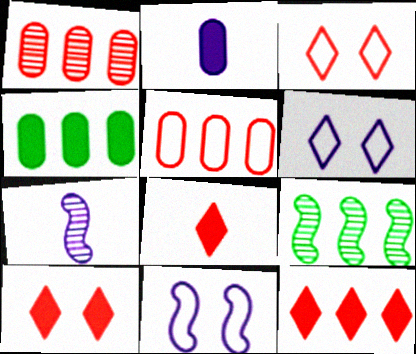[[2, 3, 9], 
[3, 4, 7], 
[8, 10, 12]]